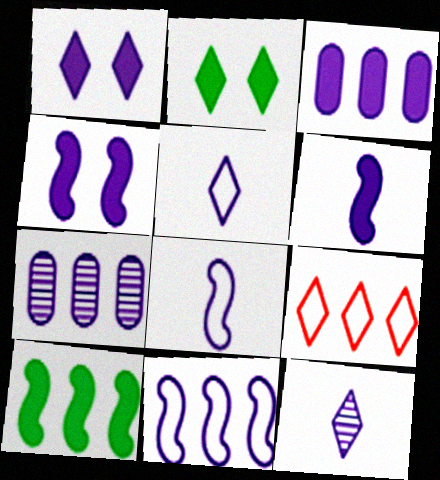[[1, 3, 6], 
[1, 7, 8], 
[2, 9, 12], 
[4, 5, 7], 
[7, 9, 10]]